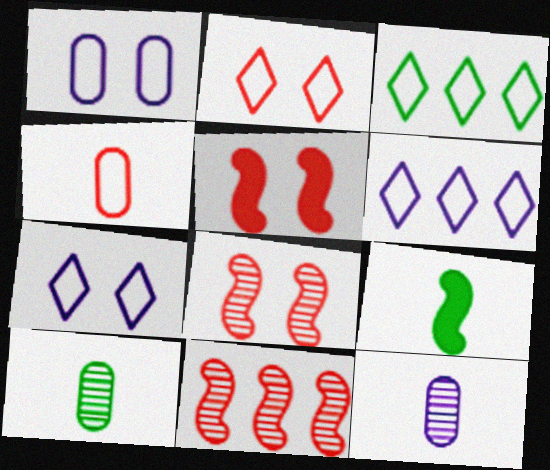[[3, 5, 12], 
[5, 6, 10]]